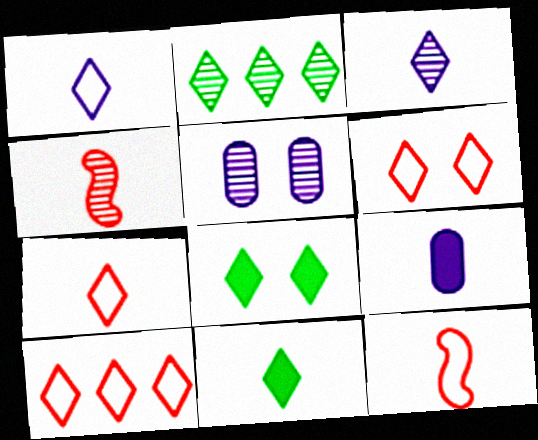[[2, 4, 5], 
[3, 7, 11], 
[3, 8, 10], 
[6, 7, 10]]